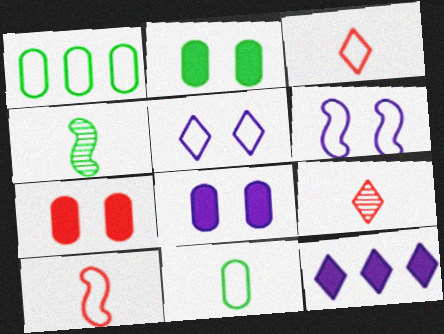[[1, 3, 6], 
[1, 5, 10], 
[2, 7, 8]]